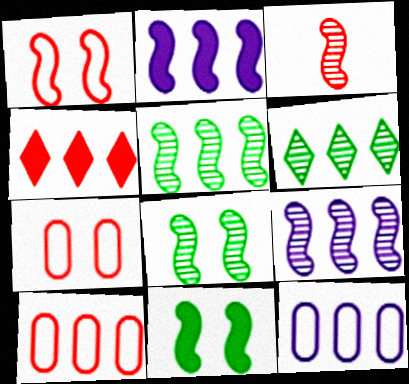[[2, 6, 10], 
[3, 4, 7], 
[3, 8, 9], 
[4, 5, 12]]